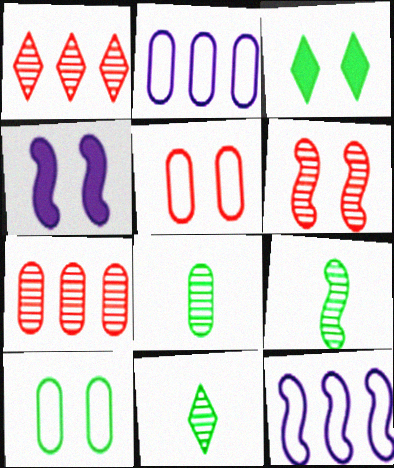[[8, 9, 11]]